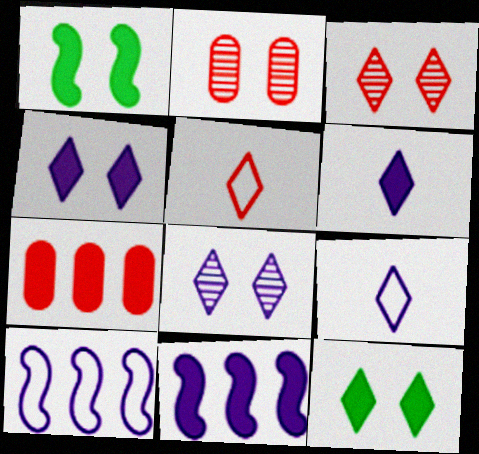[[1, 6, 7]]